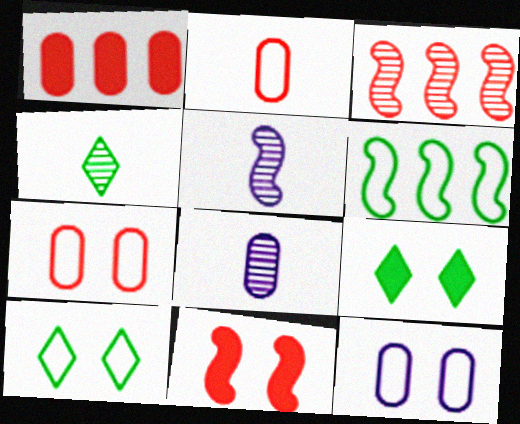[[1, 5, 10], 
[5, 6, 11]]